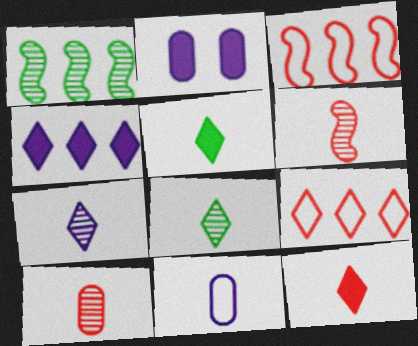[[2, 3, 8], 
[5, 6, 11]]